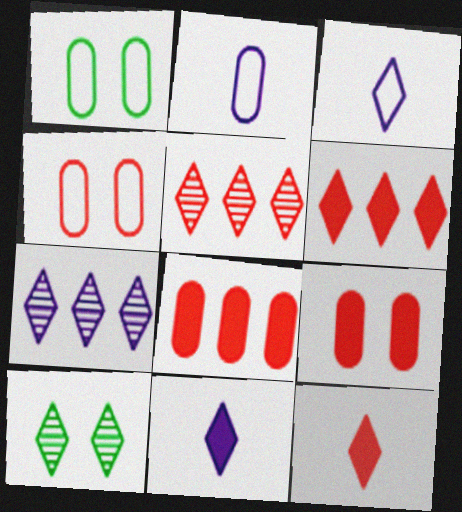[[3, 6, 10]]